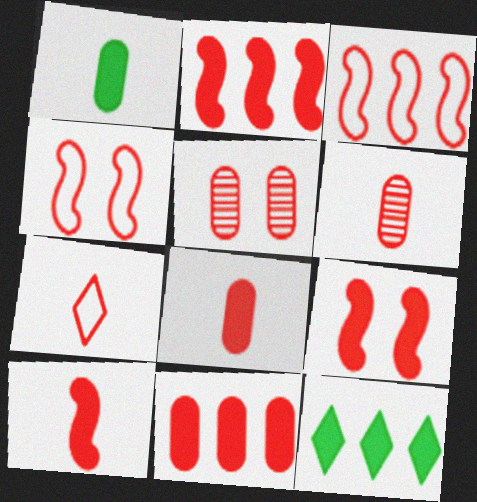[[2, 5, 7], 
[2, 9, 10], 
[6, 7, 10]]